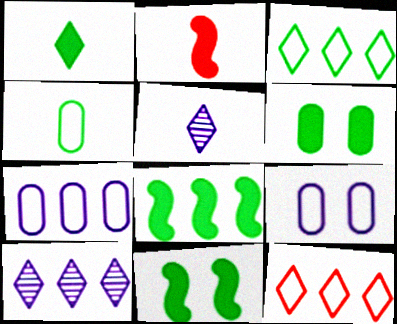[[1, 6, 8], 
[2, 4, 5]]